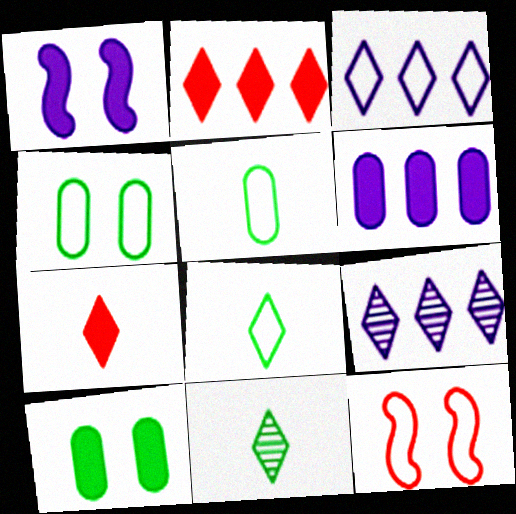[[3, 5, 12], 
[6, 11, 12]]